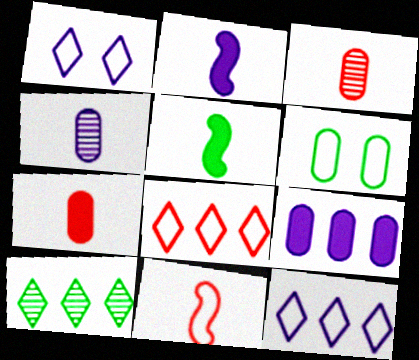[[3, 6, 9], 
[5, 6, 10], 
[6, 11, 12]]